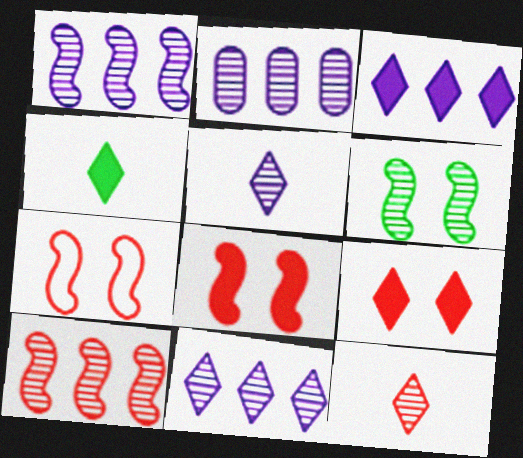[[1, 2, 11], 
[2, 4, 7], 
[2, 6, 12], 
[3, 4, 9]]